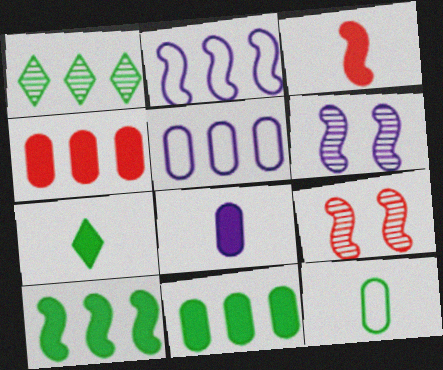[[1, 2, 4], 
[3, 7, 8], 
[5, 7, 9]]